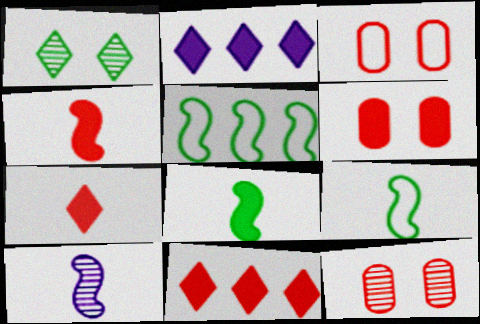[[2, 6, 8], 
[2, 9, 12], 
[3, 6, 12], 
[4, 6, 11], 
[4, 9, 10]]